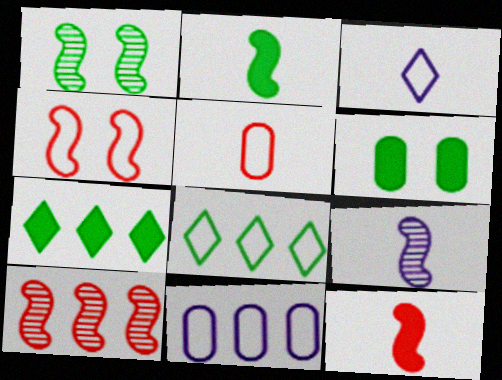[[1, 9, 10], 
[2, 6, 7], 
[3, 6, 10], 
[4, 10, 12], 
[7, 10, 11]]